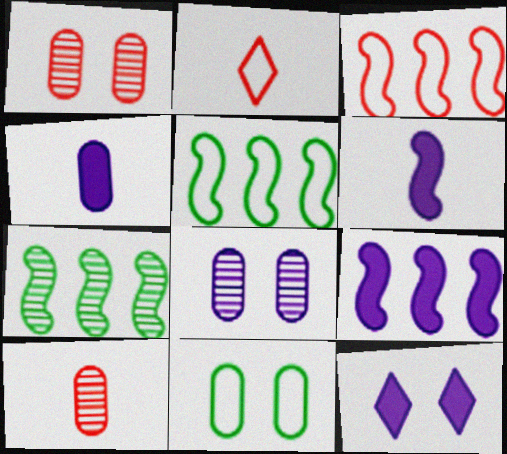[[3, 7, 9], 
[4, 9, 12], 
[5, 10, 12]]